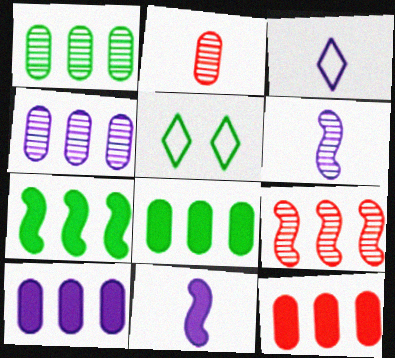[[5, 6, 12], 
[8, 10, 12]]